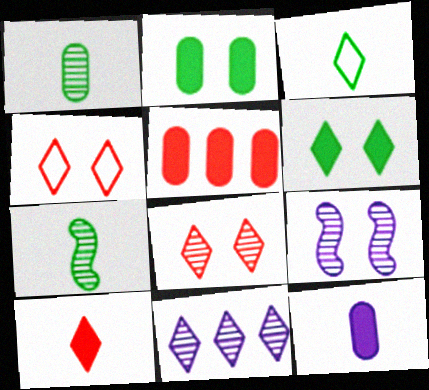[[2, 4, 9], 
[2, 5, 12], 
[3, 5, 9]]